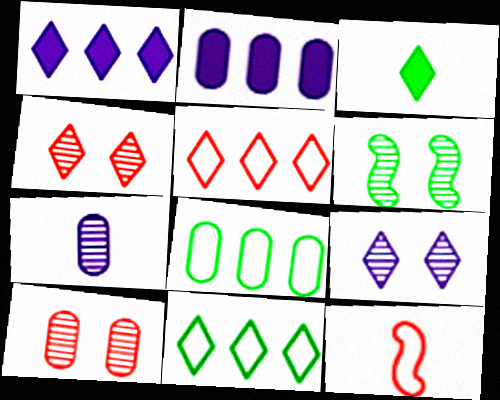[[3, 5, 9], 
[3, 6, 8], 
[3, 7, 12], 
[6, 9, 10]]